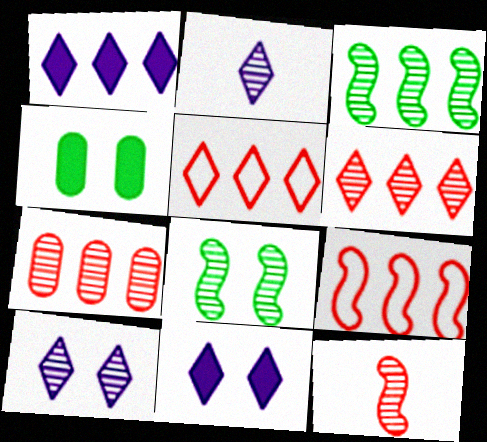[[2, 4, 9], 
[2, 7, 8]]